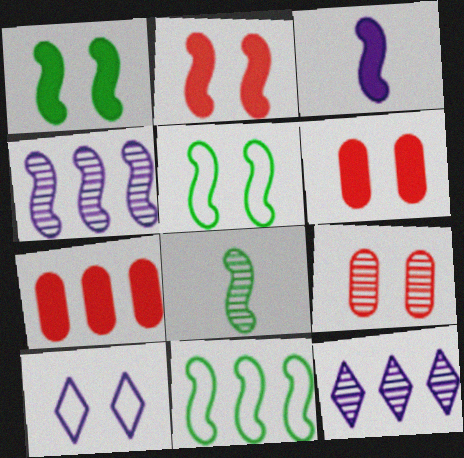[[1, 8, 11], 
[1, 9, 10], 
[7, 8, 10], 
[7, 11, 12], 
[8, 9, 12]]